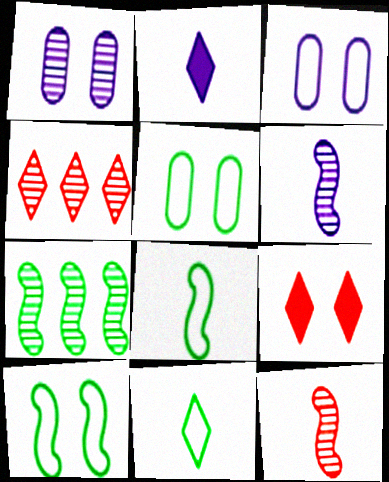[[1, 9, 10]]